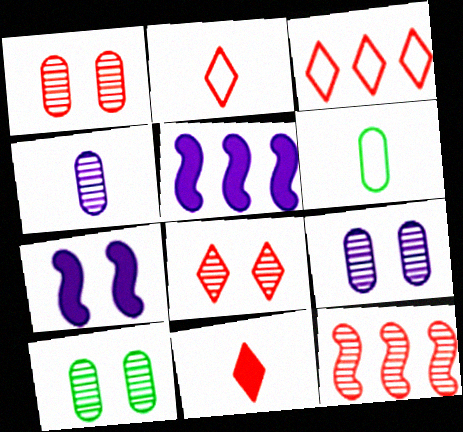[[1, 9, 10], 
[2, 5, 10], 
[3, 8, 11], 
[5, 6, 8]]